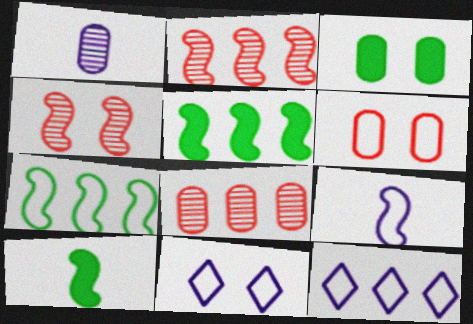[[3, 4, 11], 
[4, 5, 9], 
[5, 8, 12], 
[8, 10, 11]]